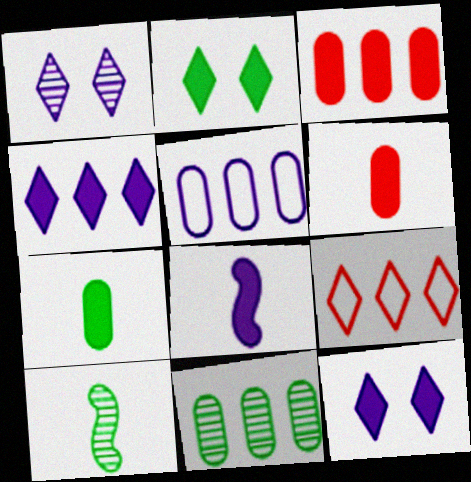[[1, 5, 8], 
[2, 3, 8], 
[3, 5, 11]]